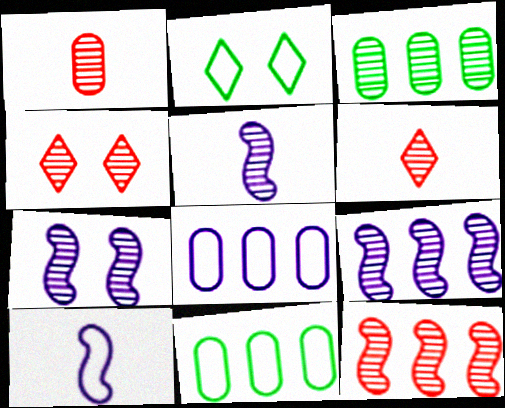[[1, 4, 12], 
[3, 4, 5], 
[3, 6, 7], 
[5, 7, 9]]